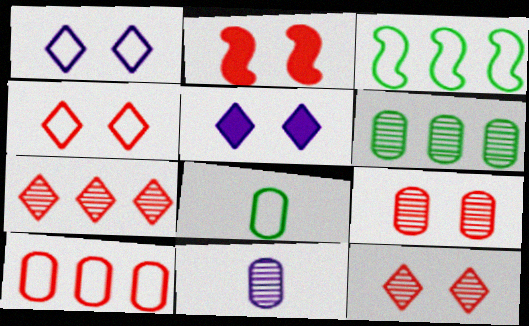[[2, 4, 9], 
[6, 9, 11]]